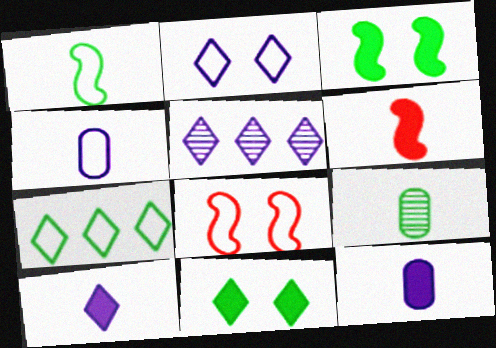[[2, 5, 10], 
[3, 7, 9], 
[4, 7, 8]]